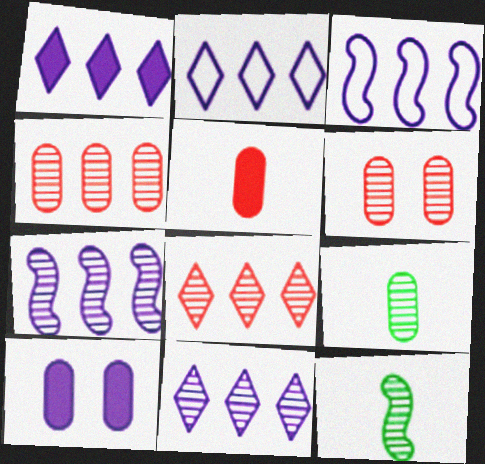[[1, 2, 11], 
[6, 11, 12]]